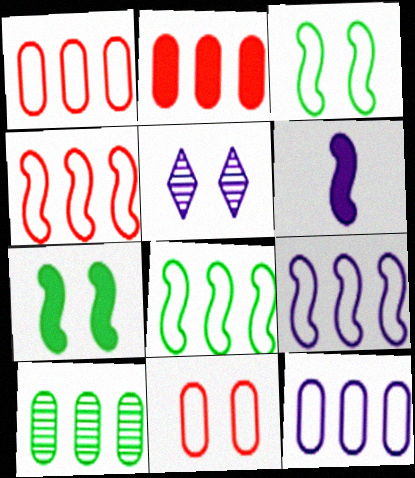[[2, 10, 12], 
[4, 8, 9], 
[5, 6, 12], 
[5, 7, 11]]